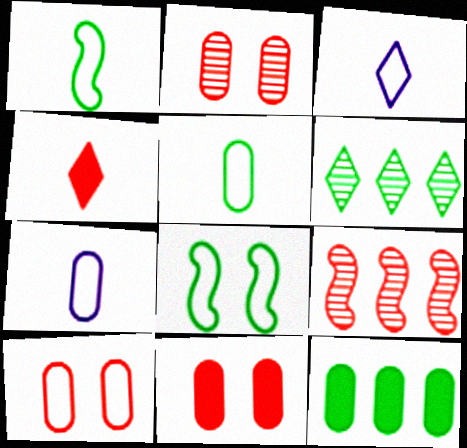[[2, 7, 12], 
[2, 10, 11], 
[4, 9, 10]]